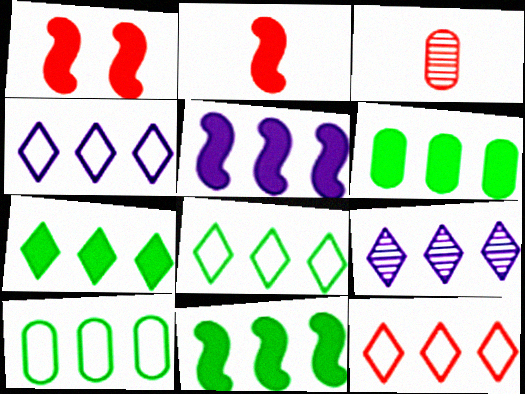[[1, 3, 12], 
[4, 8, 12], 
[6, 7, 11], 
[7, 9, 12]]